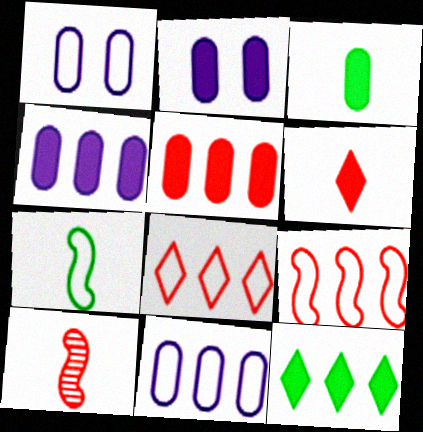[[1, 7, 8], 
[1, 10, 12], 
[2, 3, 5]]